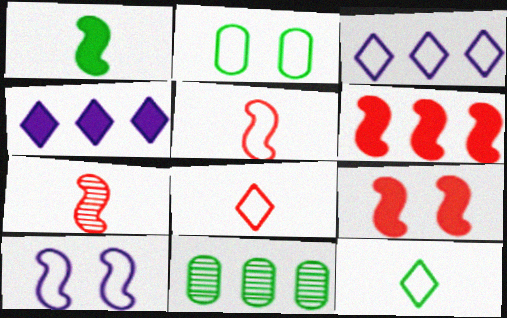[[2, 3, 5], 
[2, 4, 7], 
[3, 6, 11]]